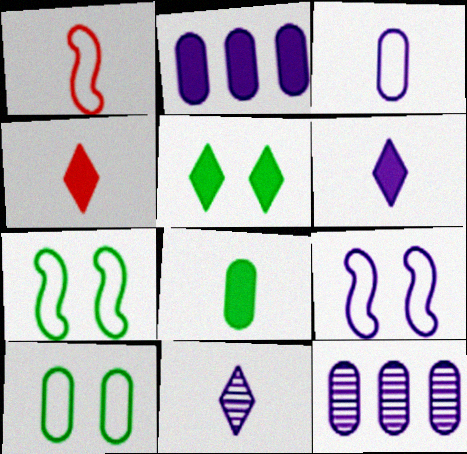[[1, 5, 12], 
[1, 8, 11], 
[2, 9, 11], 
[4, 7, 12], 
[6, 9, 12]]